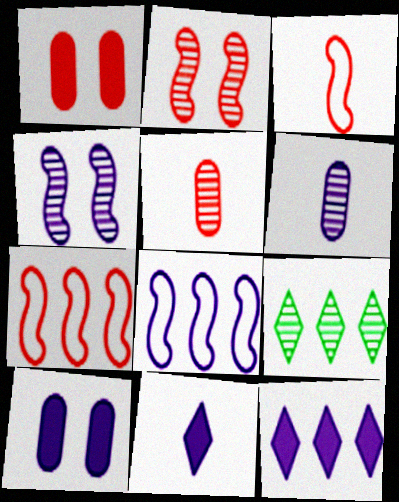[[2, 6, 9], 
[3, 9, 10], 
[4, 5, 9]]